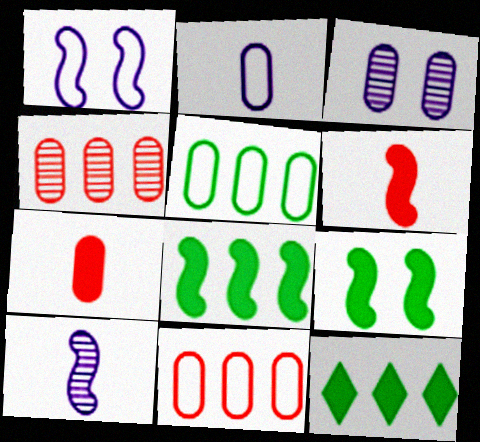[[3, 5, 7]]